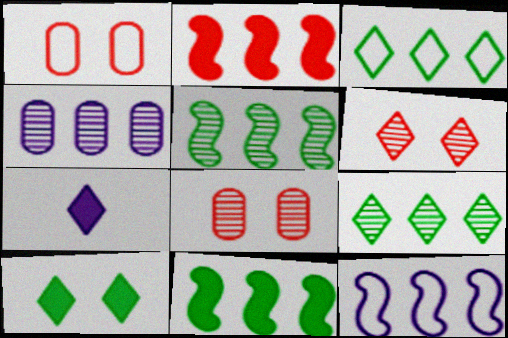[[1, 5, 7], 
[2, 3, 4], 
[2, 5, 12], 
[3, 6, 7]]